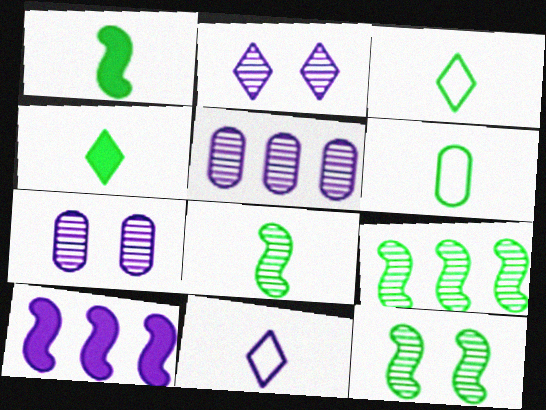[[4, 6, 8], 
[7, 10, 11], 
[8, 9, 12]]